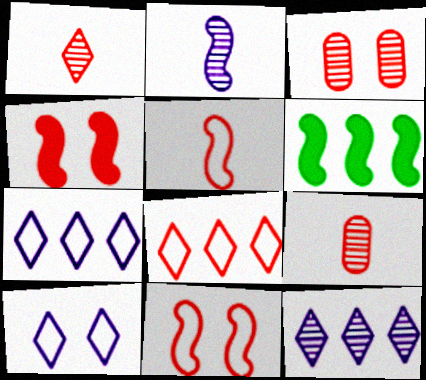[[2, 6, 11], 
[4, 8, 9], 
[6, 9, 10]]